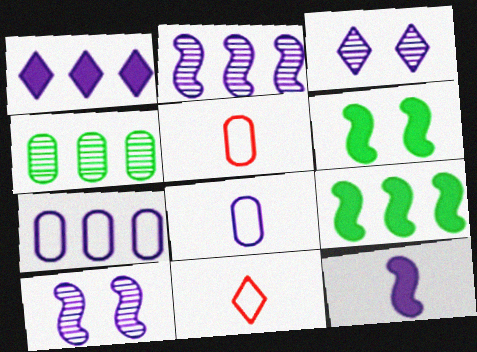[[1, 2, 7], 
[1, 8, 10], 
[3, 5, 9], 
[3, 7, 12]]